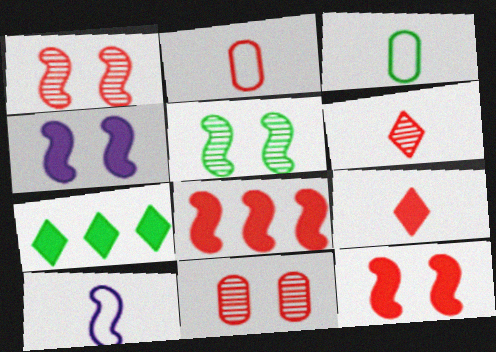[[3, 5, 7], 
[5, 8, 10], 
[7, 10, 11]]